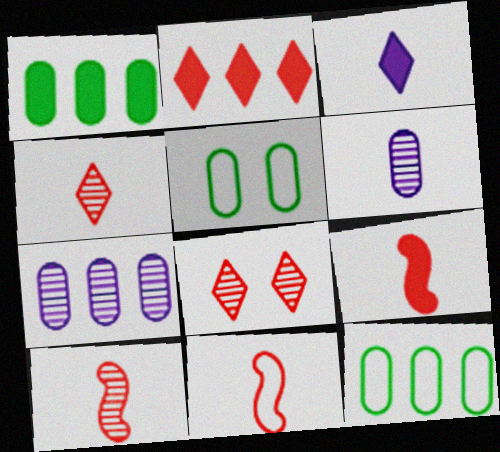[[9, 10, 11]]